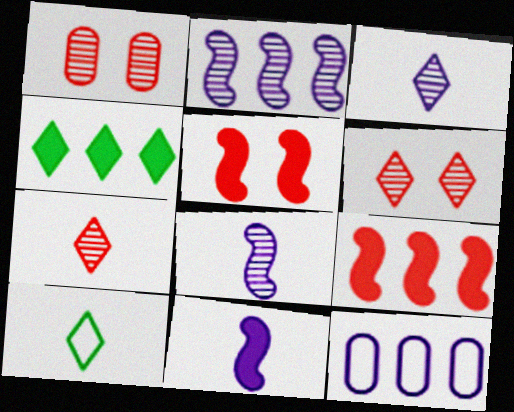[]